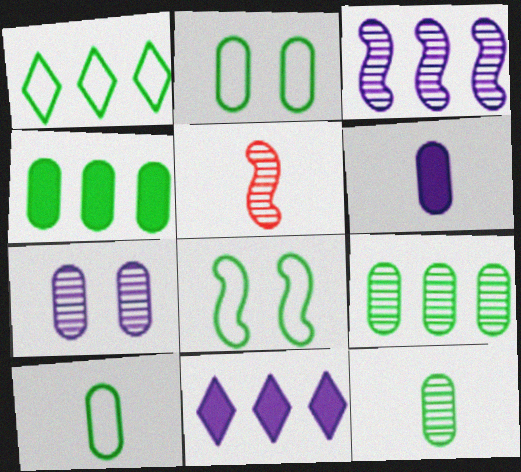[[1, 8, 10], 
[2, 4, 12], 
[2, 5, 11]]